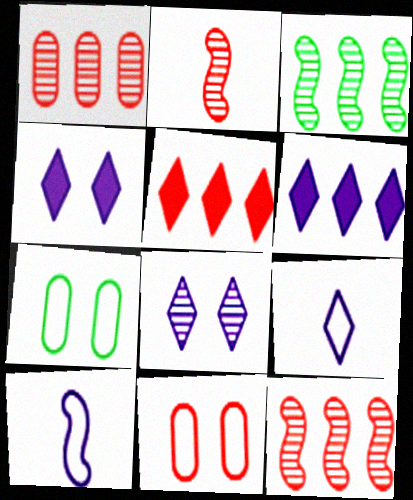[[2, 5, 11], 
[2, 6, 7], 
[6, 8, 9]]